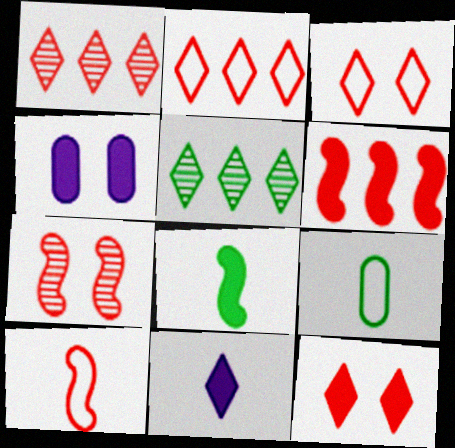[[3, 5, 11], 
[4, 5, 10], 
[6, 7, 10]]